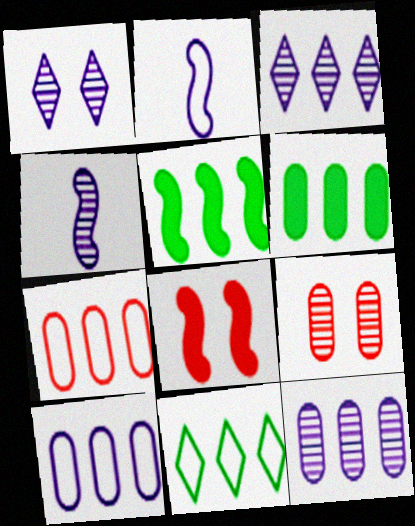[[1, 4, 12], 
[3, 5, 7], 
[6, 7, 12]]